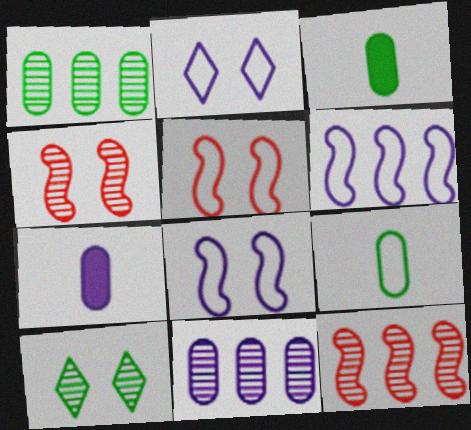[[2, 3, 12]]